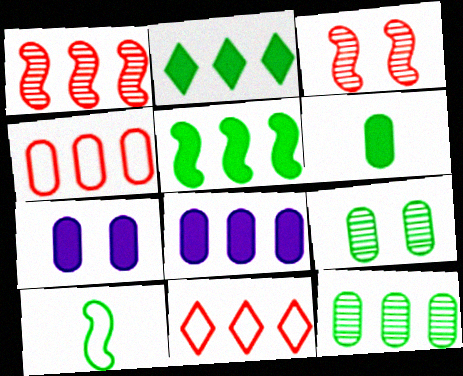[[2, 9, 10], 
[4, 8, 12]]